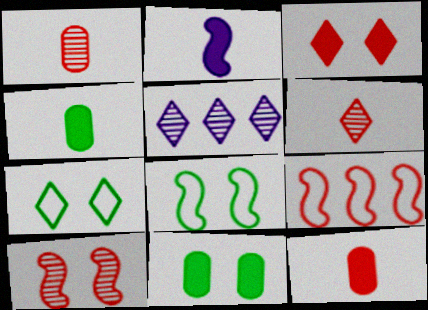[[1, 3, 9], 
[5, 8, 12]]